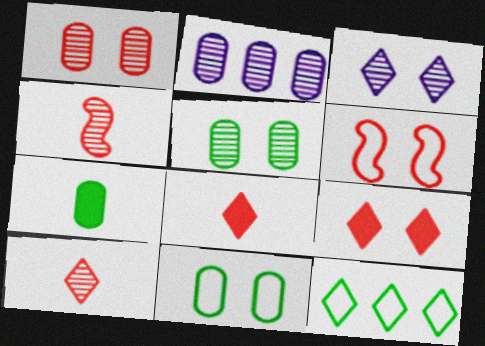[[1, 6, 9], 
[3, 8, 12]]